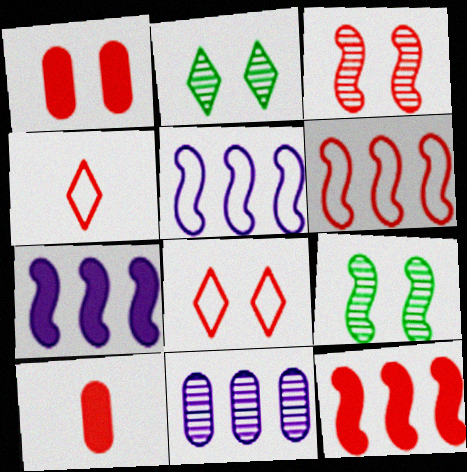[[1, 3, 8], 
[2, 5, 10]]